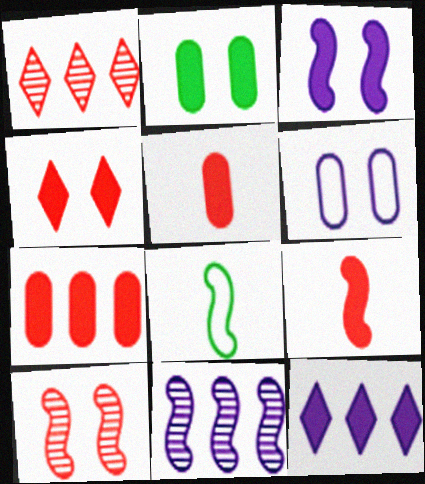[[2, 3, 4], 
[2, 9, 12], 
[4, 7, 9]]